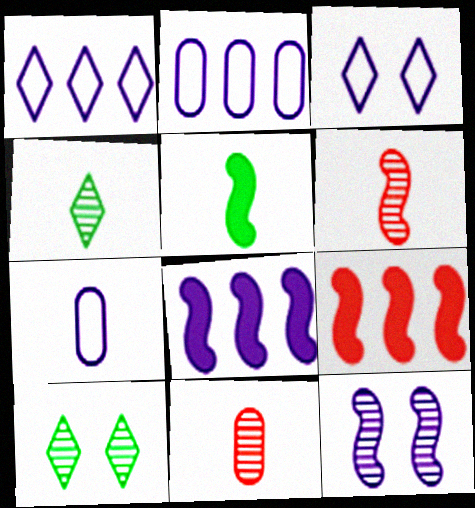[[7, 9, 10]]